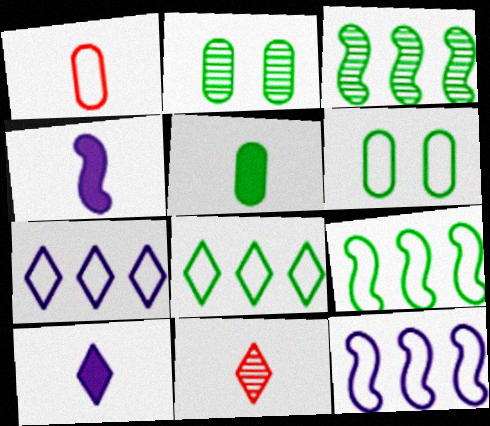[]